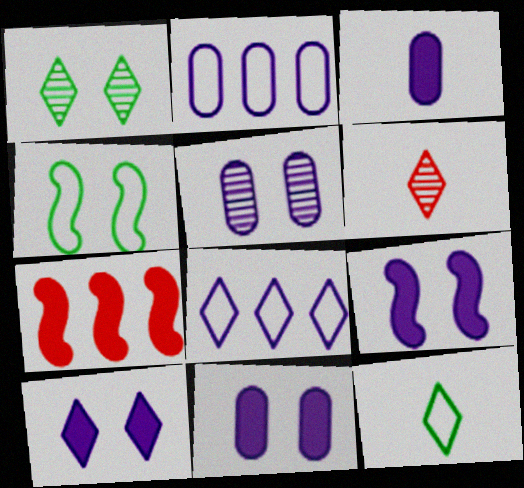[[2, 3, 5], 
[5, 7, 12], 
[9, 10, 11]]